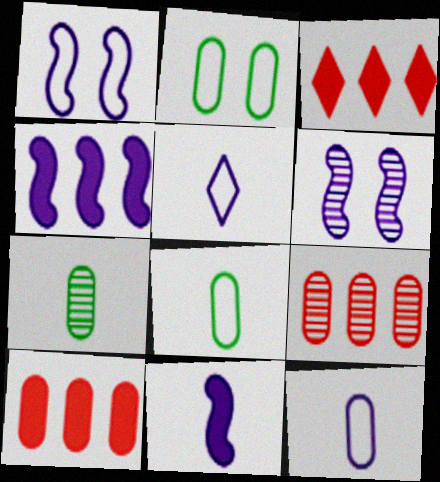[[1, 3, 7], 
[3, 6, 8]]